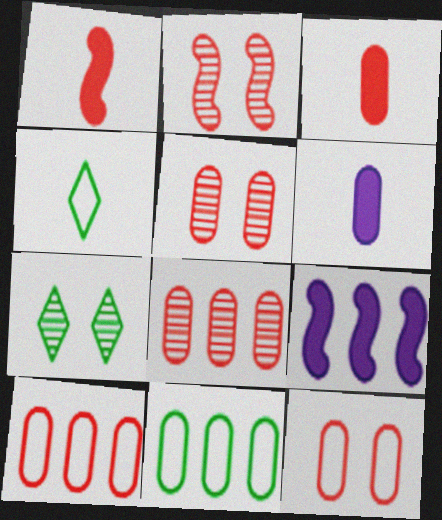[[3, 5, 10], 
[3, 8, 12], 
[4, 5, 9], 
[5, 6, 11]]